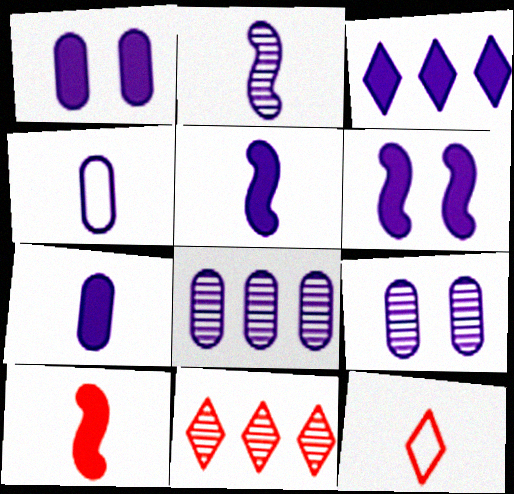[[1, 3, 5], 
[1, 4, 8], 
[3, 6, 7]]